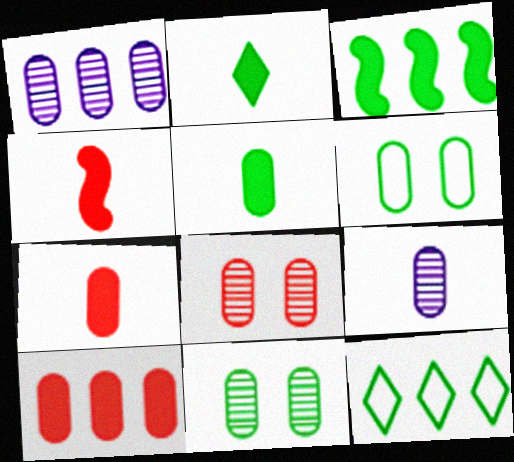[[1, 6, 7], 
[6, 9, 10]]